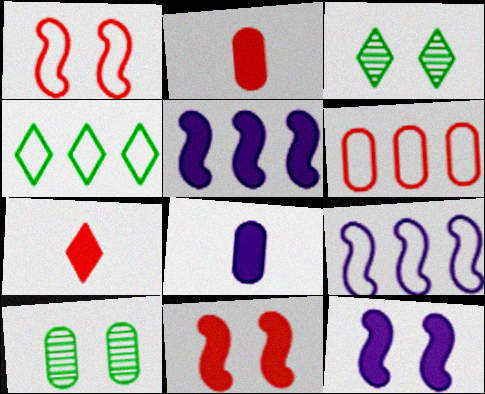[[2, 3, 9], 
[4, 6, 9], 
[6, 8, 10], 
[7, 9, 10]]